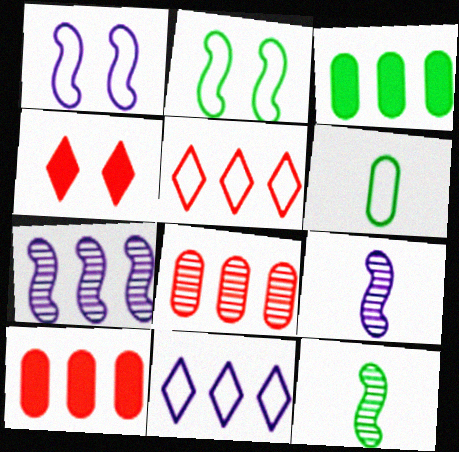[[1, 5, 6], 
[3, 5, 7], 
[4, 6, 7]]